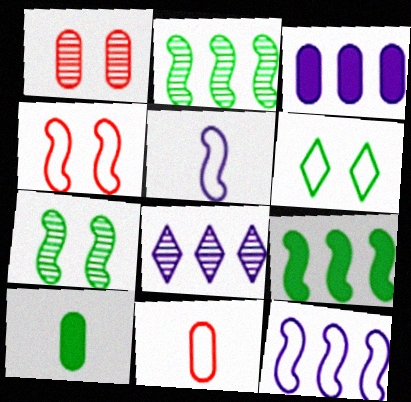[[2, 6, 10], 
[3, 8, 12], 
[4, 8, 10], 
[6, 11, 12]]